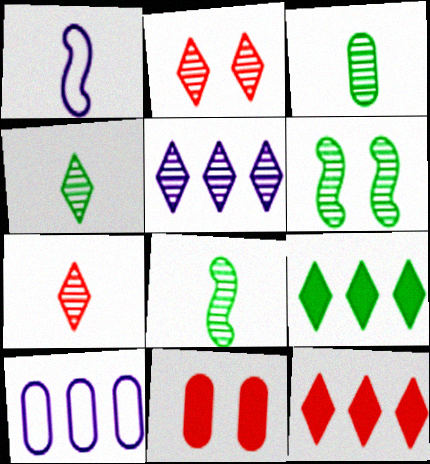[[2, 4, 5], 
[3, 4, 8], 
[3, 10, 11]]